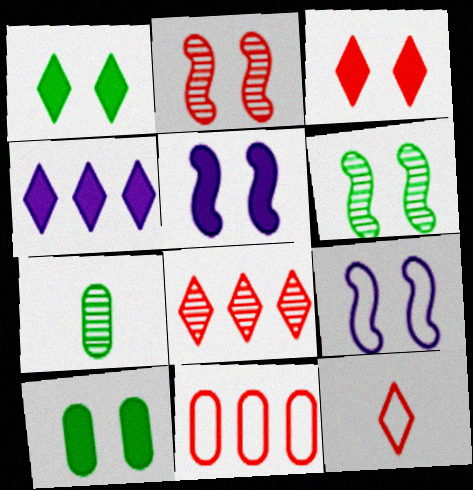[[3, 5, 10], 
[3, 8, 12]]